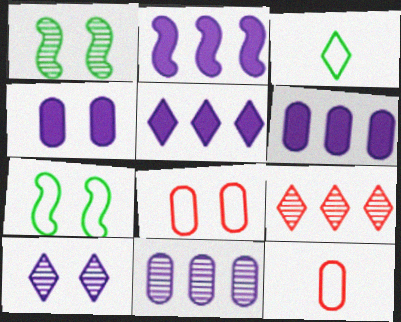[[1, 5, 12], 
[2, 5, 6]]